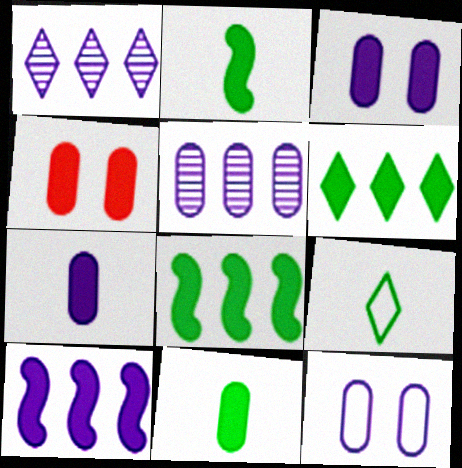[[5, 7, 12]]